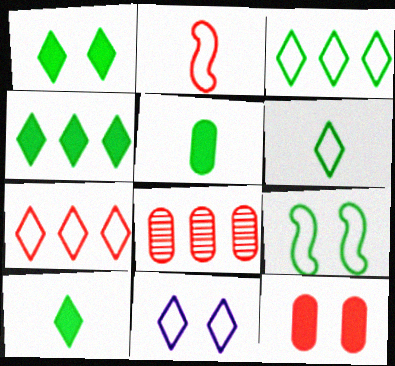[[1, 4, 10], 
[6, 7, 11]]